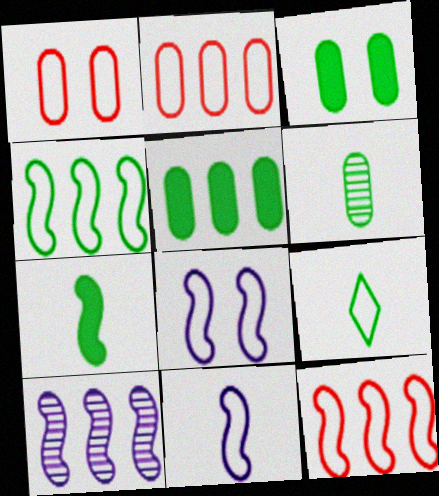[[2, 8, 9], 
[6, 7, 9]]